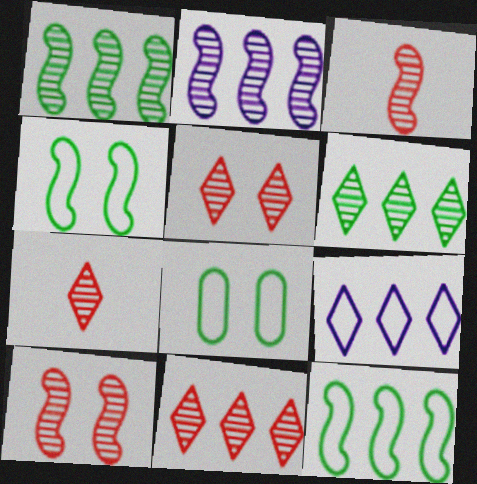[[5, 7, 11]]